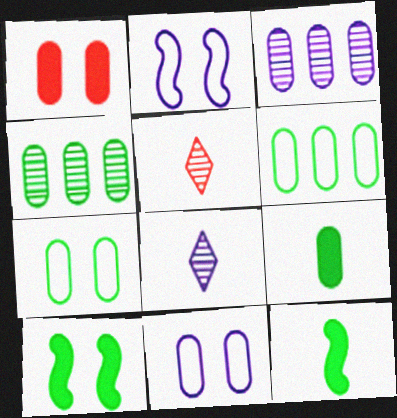[[4, 7, 9]]